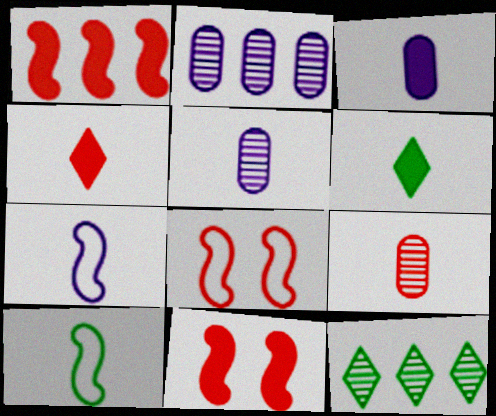[[2, 6, 8], 
[3, 8, 12], 
[4, 5, 10], 
[6, 7, 9]]